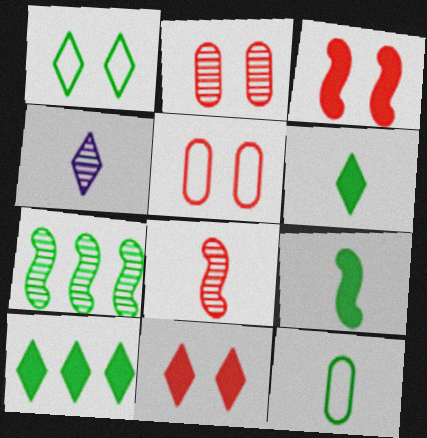[[2, 4, 7]]